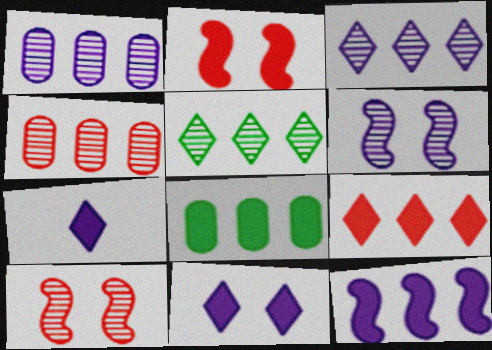[[2, 7, 8], 
[8, 9, 12]]